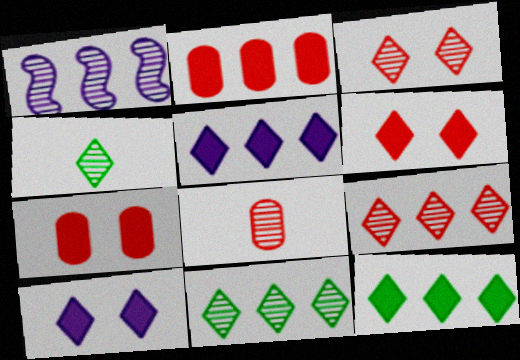[]